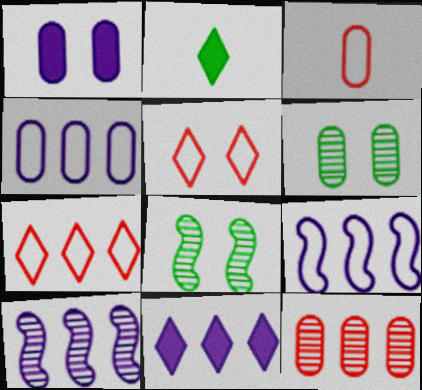[[1, 5, 8], 
[3, 8, 11], 
[4, 10, 11]]